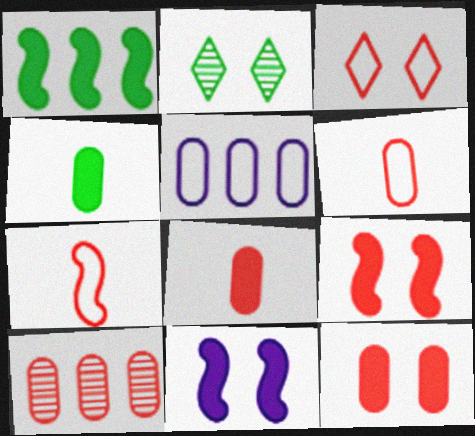[[6, 10, 12]]